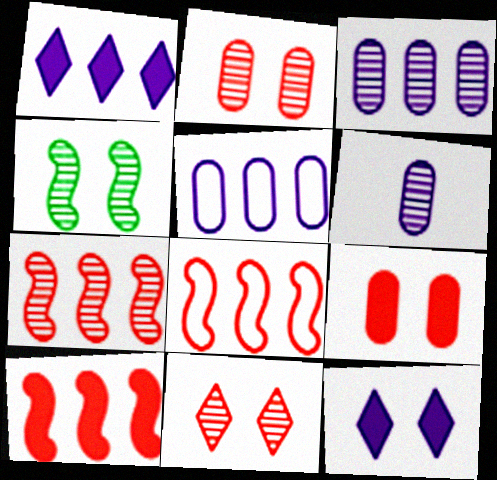[[7, 8, 10]]